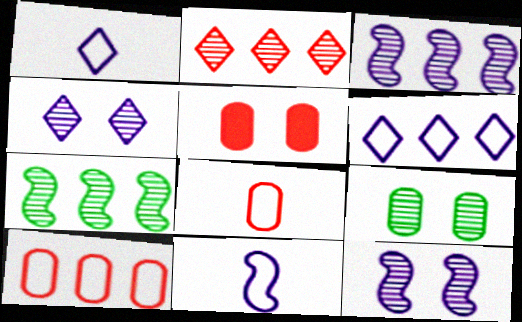[[1, 5, 7]]